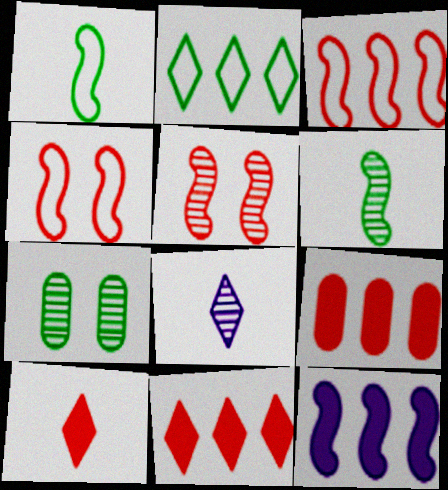[[1, 5, 12], 
[4, 6, 12]]